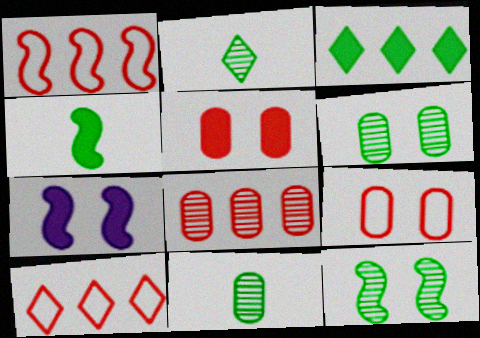[[7, 10, 11]]